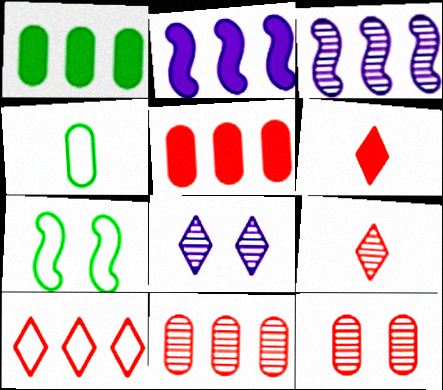[[1, 3, 10]]